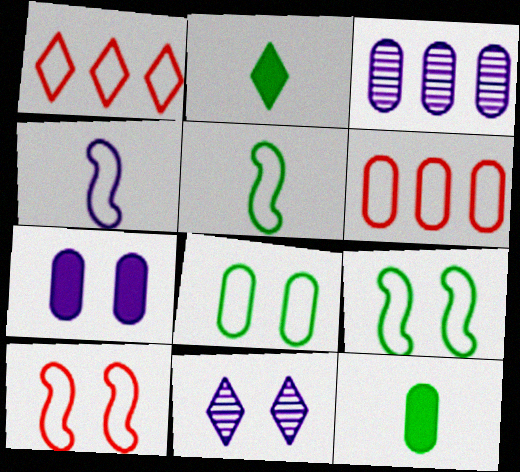[[1, 2, 11], 
[1, 4, 8], 
[2, 3, 10]]